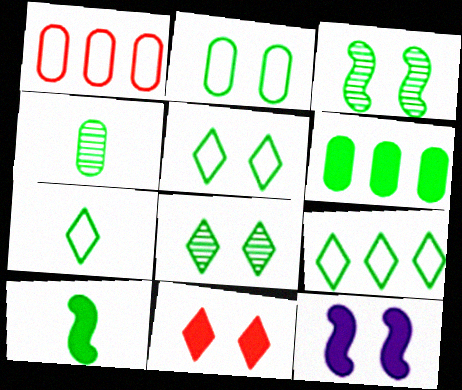[[2, 4, 6], 
[3, 6, 7], 
[4, 7, 10], 
[5, 7, 9]]